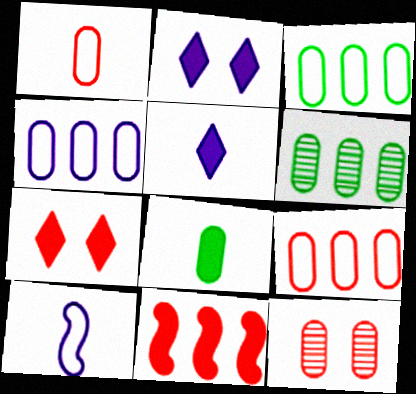[[2, 8, 11], 
[3, 4, 9], 
[4, 8, 12], 
[6, 7, 10]]